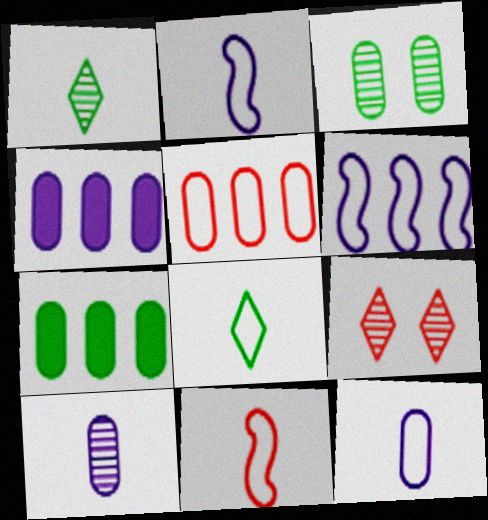[[2, 7, 9], 
[8, 11, 12]]